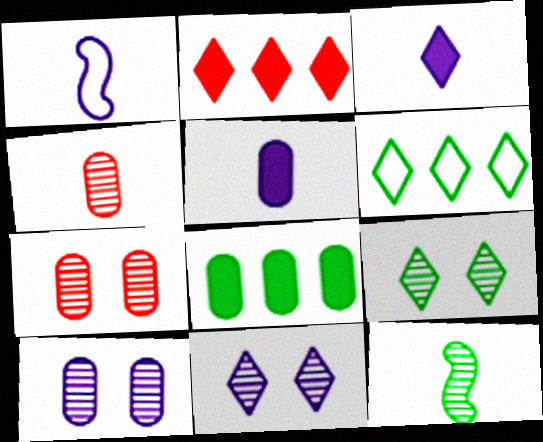[]